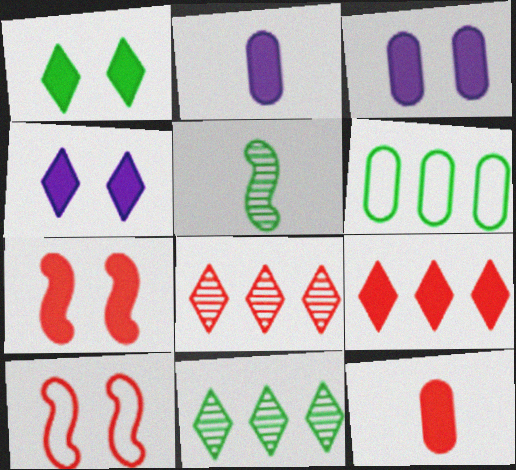[[1, 3, 7], 
[1, 5, 6], 
[2, 10, 11], 
[7, 9, 12], 
[8, 10, 12]]